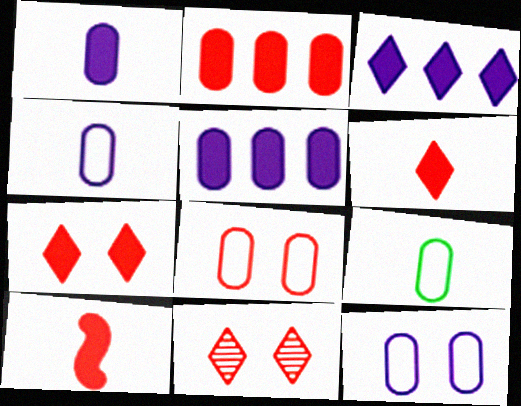[[2, 7, 10]]